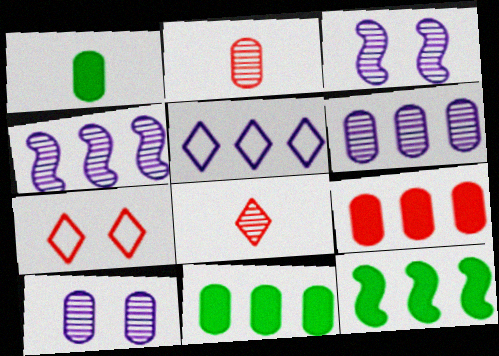[[1, 4, 7]]